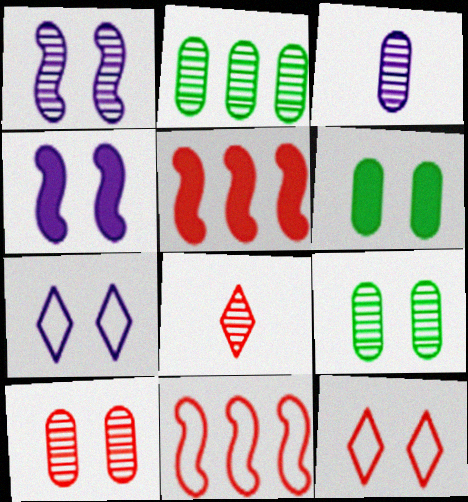[[1, 2, 8], 
[1, 6, 12], 
[2, 3, 10], 
[4, 9, 12]]